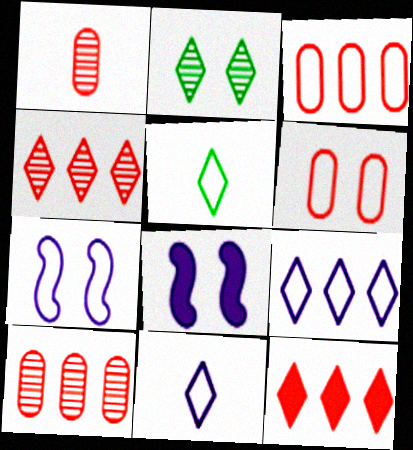[[2, 6, 8], 
[2, 11, 12], 
[3, 5, 7], 
[5, 8, 10]]